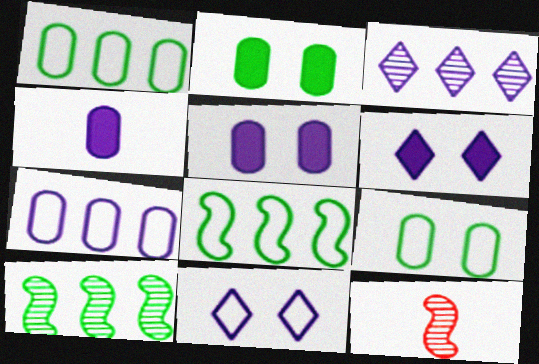[[1, 6, 12]]